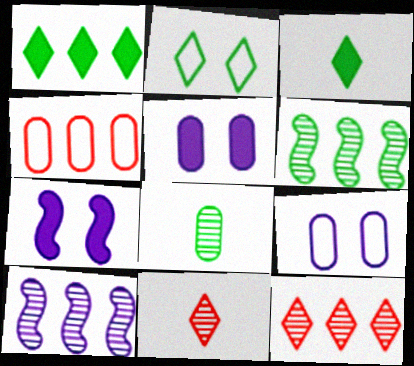[[1, 4, 10], 
[4, 5, 8]]